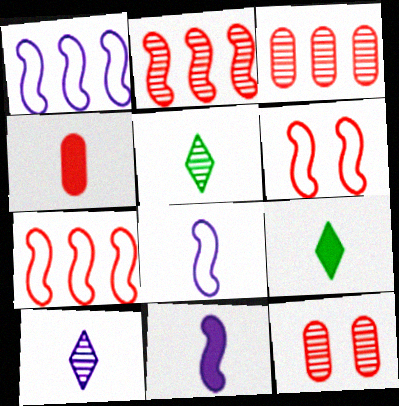[[1, 9, 12], 
[4, 5, 8], 
[4, 9, 11]]